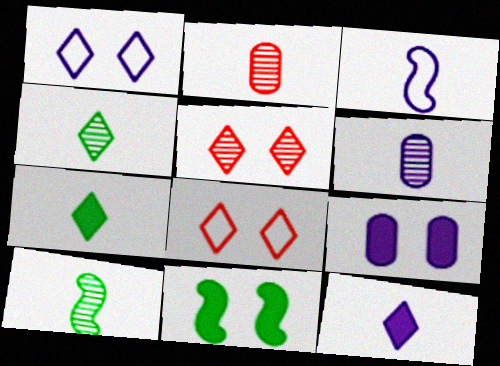[[2, 3, 7], 
[3, 6, 12]]